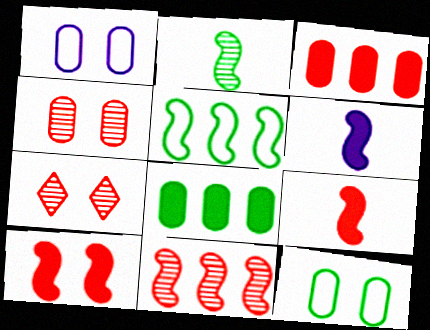[]